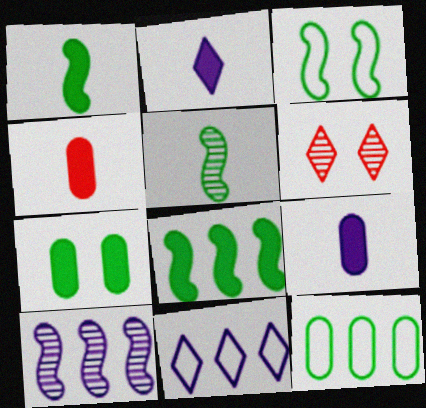[[1, 2, 4], 
[3, 5, 8]]